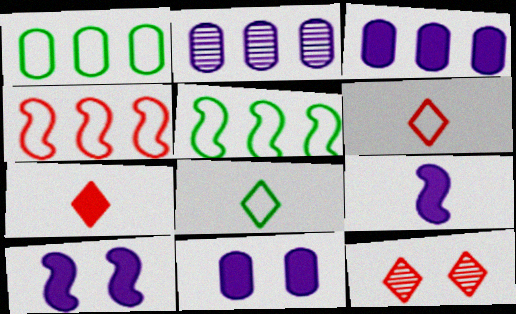[[1, 9, 12]]